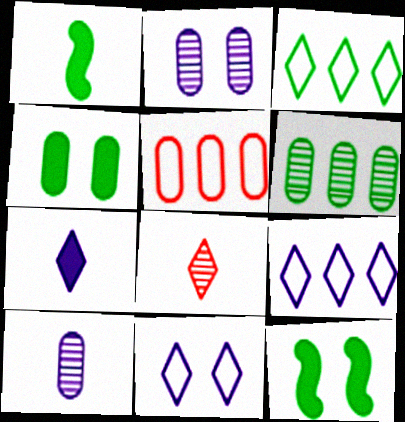[[4, 5, 10]]